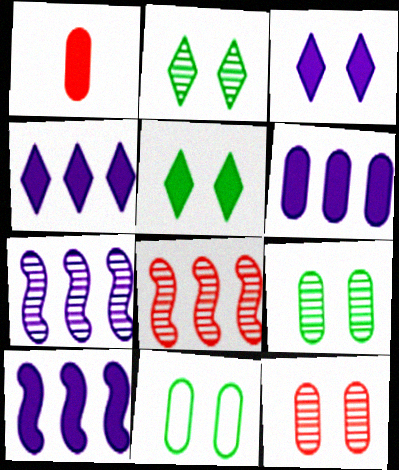[[1, 5, 10], 
[4, 6, 10]]